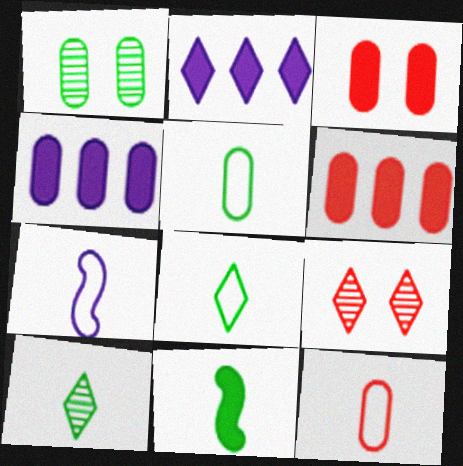[[1, 4, 12], 
[2, 3, 11], 
[2, 8, 9], 
[5, 10, 11], 
[7, 8, 12]]